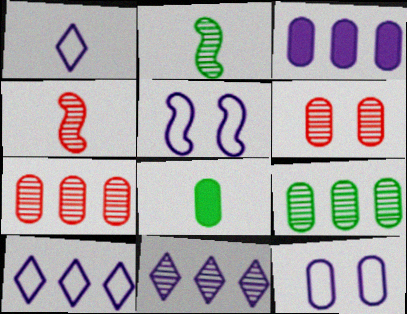[[1, 4, 8], 
[2, 6, 11], 
[7, 8, 12]]